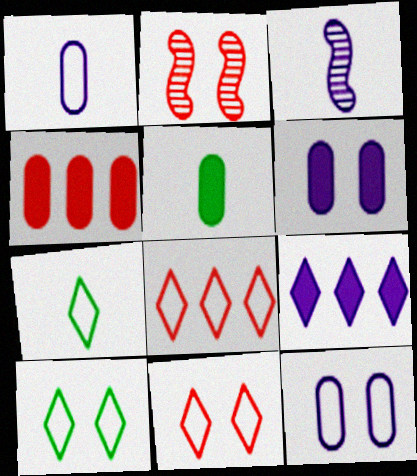[[2, 6, 10], 
[3, 4, 10], 
[3, 9, 12], 
[4, 5, 6]]